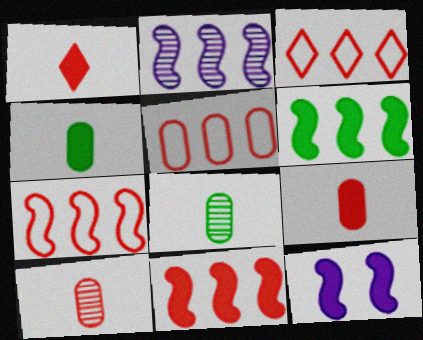[[2, 6, 7], 
[3, 5, 7], 
[3, 8, 12]]